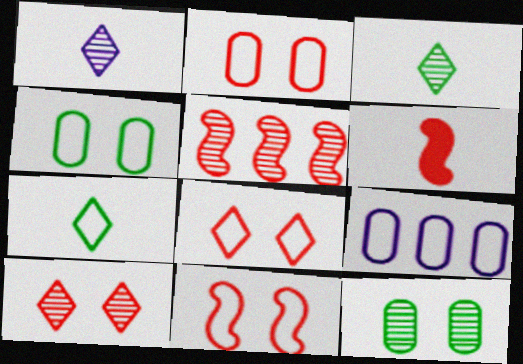[[1, 5, 12], 
[2, 8, 11], 
[5, 6, 11], 
[7, 9, 11]]